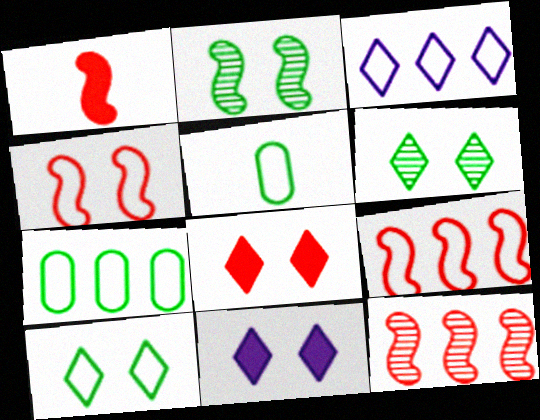[[1, 4, 12], 
[3, 4, 5], 
[3, 7, 9], 
[5, 11, 12]]